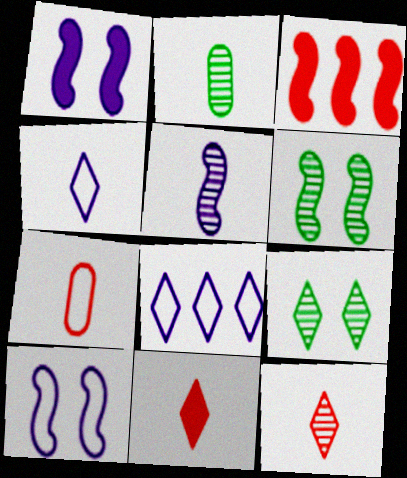[[2, 5, 12], 
[8, 9, 11]]